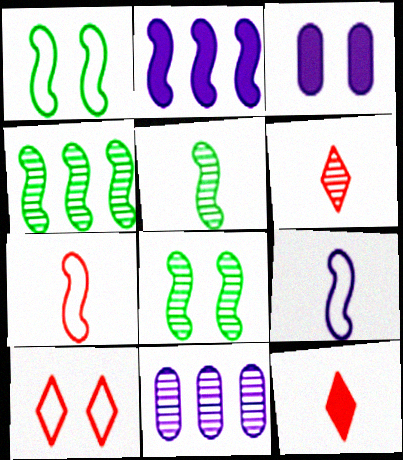[[1, 11, 12], 
[2, 7, 8], 
[3, 8, 10], 
[4, 5, 8], 
[6, 8, 11]]